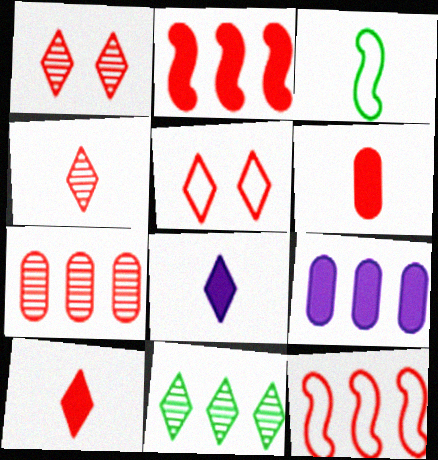[[1, 3, 9], 
[1, 6, 12], 
[5, 8, 11], 
[9, 11, 12]]